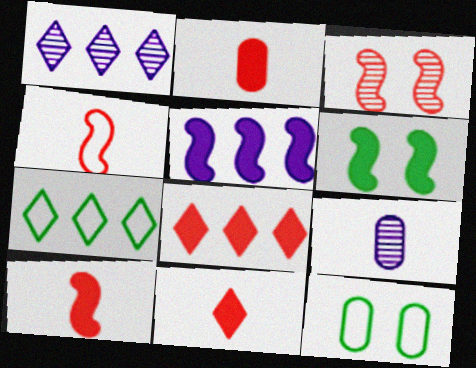[[1, 7, 8], 
[1, 10, 12], 
[2, 10, 11], 
[5, 6, 10]]